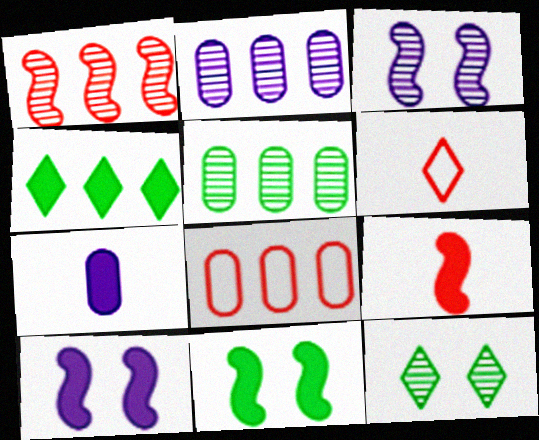[[2, 6, 11], 
[5, 6, 10]]